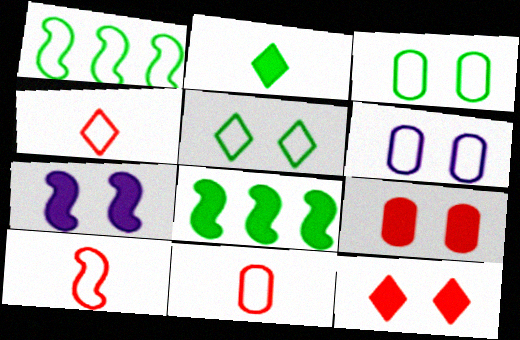[[1, 4, 6], 
[4, 10, 11]]